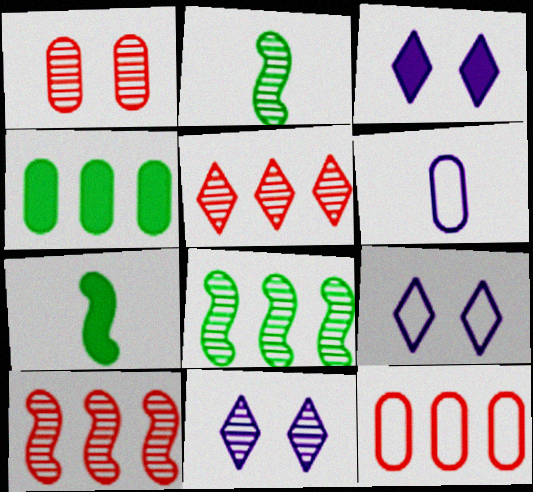[[1, 4, 6], 
[2, 3, 12], 
[3, 9, 11], 
[7, 11, 12]]